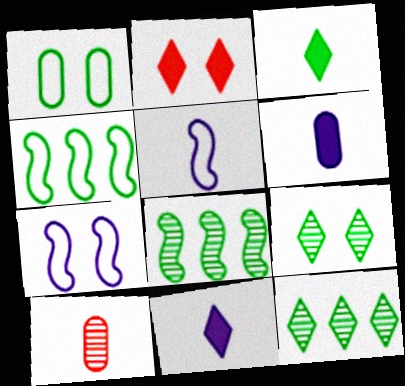[[1, 3, 8], 
[3, 5, 10]]